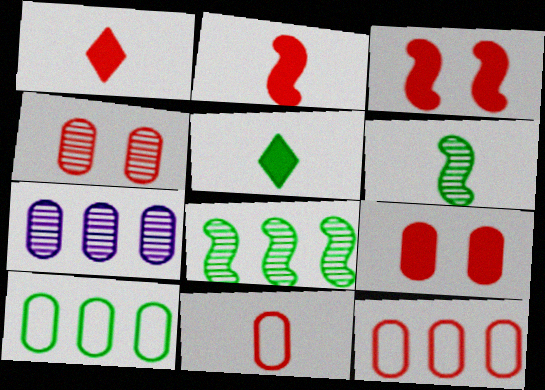[]